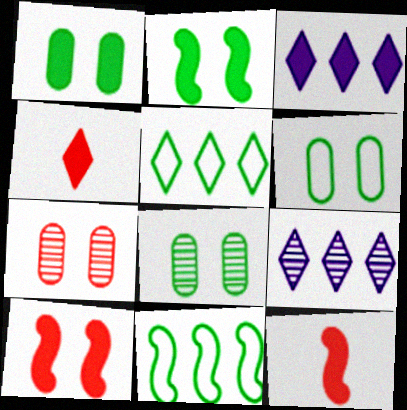[[1, 3, 12], 
[1, 6, 8], 
[6, 9, 12]]